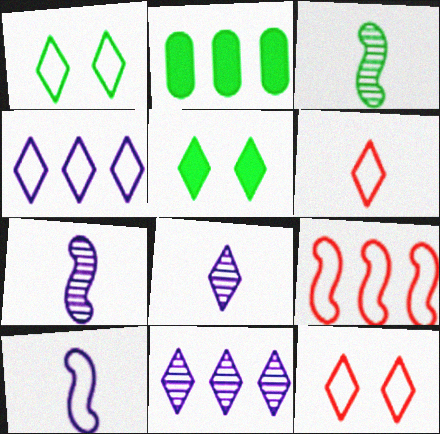[[1, 2, 3], 
[1, 4, 6], 
[2, 7, 12], 
[2, 9, 11], 
[5, 6, 11]]